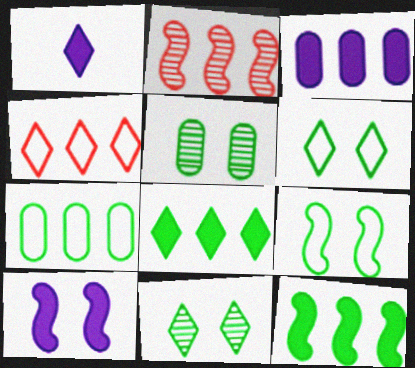[[1, 3, 10], 
[1, 4, 11]]